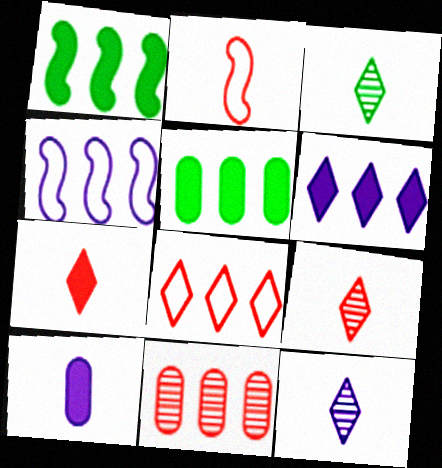[[2, 3, 10], 
[3, 9, 12]]